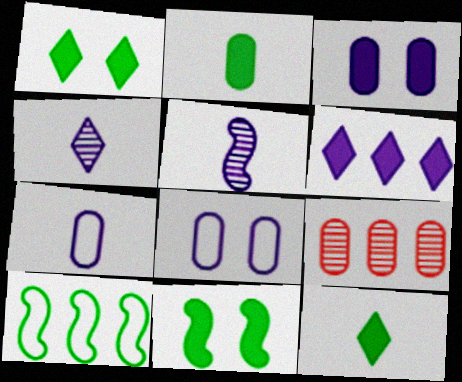[[2, 8, 9], 
[5, 6, 8], 
[6, 9, 10]]